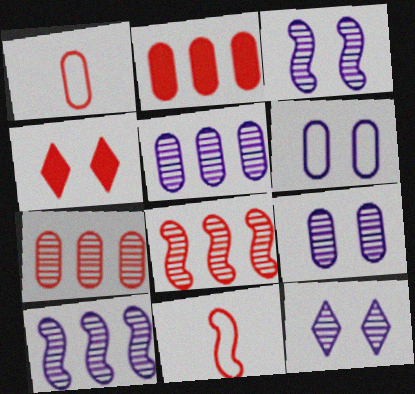[[1, 4, 8], 
[3, 9, 12], 
[4, 7, 11]]